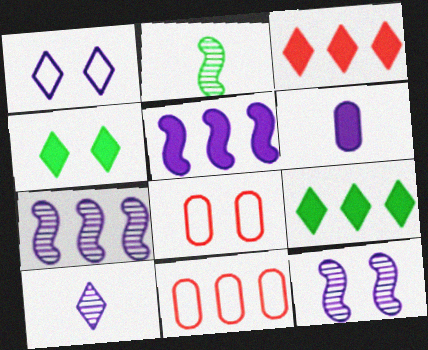[[1, 6, 7], 
[4, 8, 12], 
[7, 9, 11]]